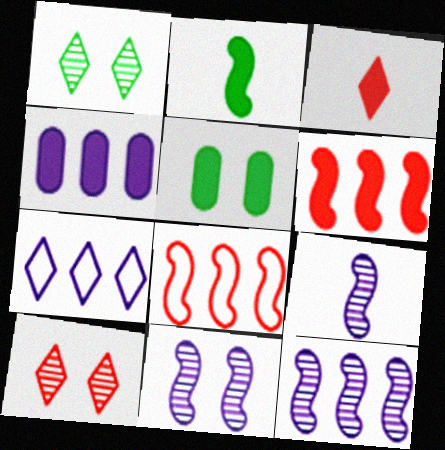[[1, 3, 7], 
[2, 8, 11], 
[4, 7, 12], 
[9, 11, 12]]